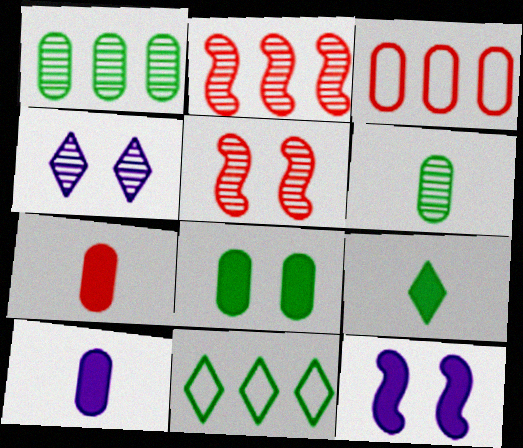[[2, 4, 6], 
[5, 10, 11]]